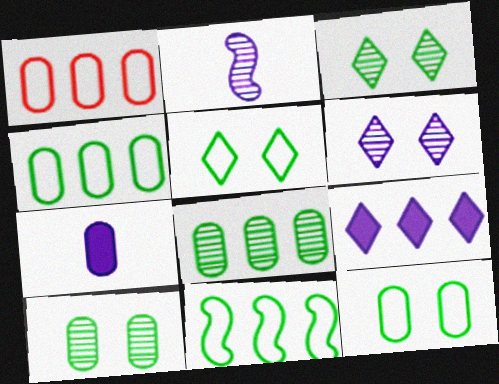[[1, 7, 10]]